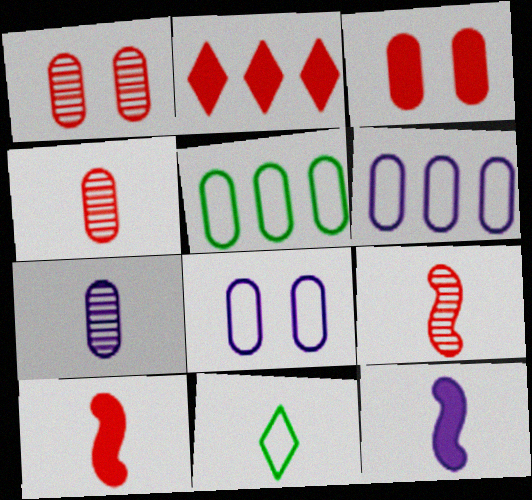[[2, 3, 10], 
[3, 5, 7], 
[4, 11, 12], 
[7, 10, 11]]